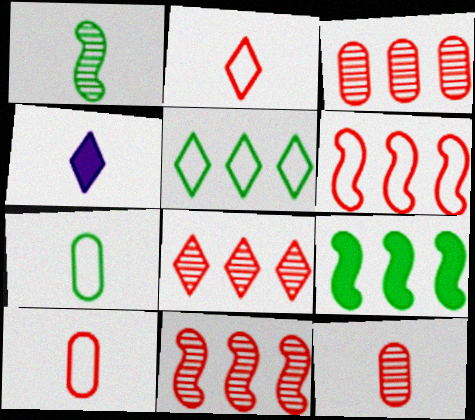[[1, 4, 10], 
[3, 8, 11]]